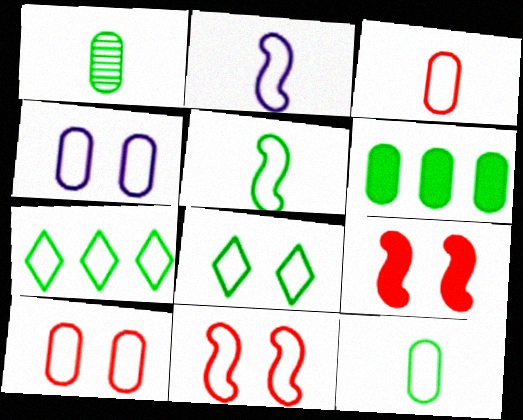[[2, 7, 10], 
[4, 8, 11]]